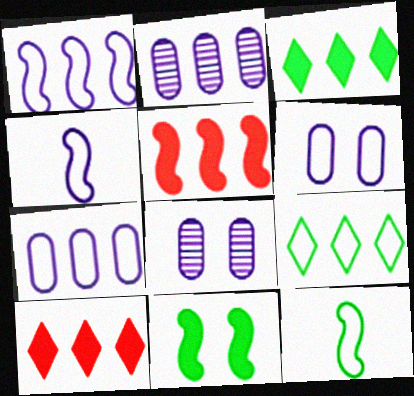[[2, 5, 9], 
[8, 10, 12]]